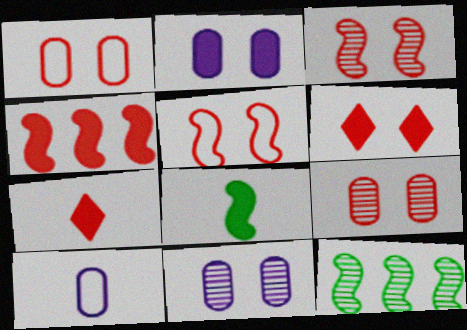[[1, 3, 6], 
[5, 6, 9], 
[6, 10, 12]]